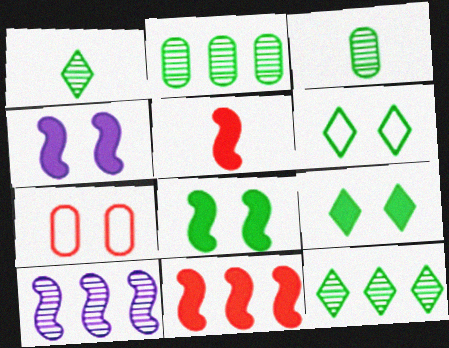[]